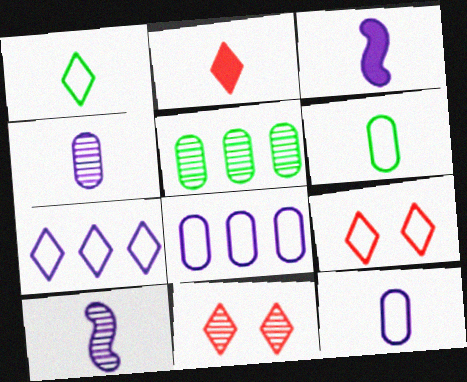[[1, 7, 9], 
[2, 6, 10], 
[3, 5, 9], 
[5, 10, 11]]